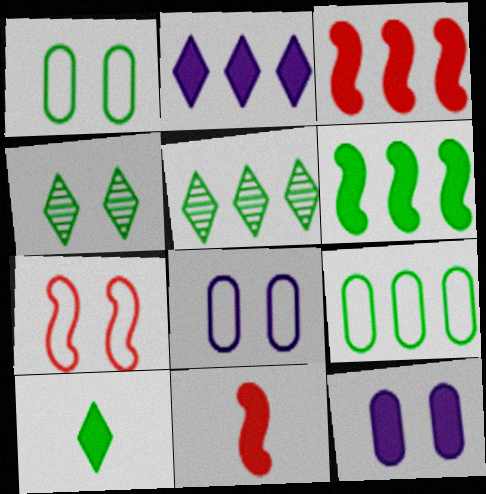[[3, 10, 12], 
[4, 7, 12], 
[5, 6, 9], 
[5, 8, 11]]